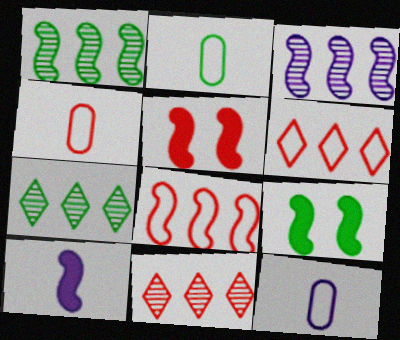[[2, 4, 12], 
[2, 7, 9], 
[4, 5, 11], 
[5, 7, 12], 
[9, 11, 12]]